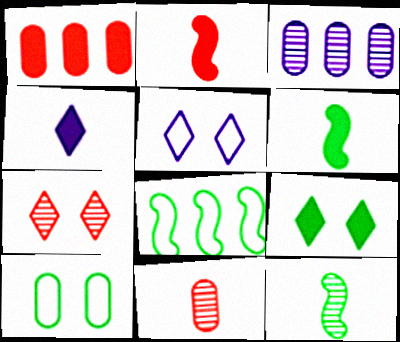[[1, 5, 12], 
[3, 7, 12], 
[5, 7, 9]]